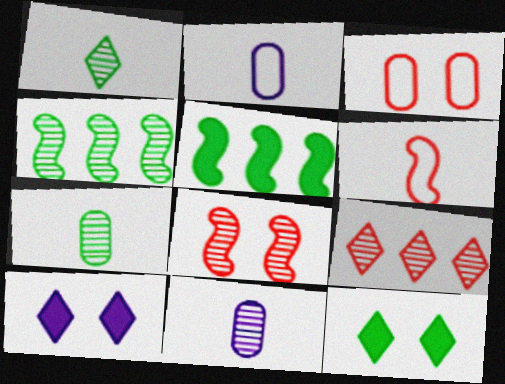[]